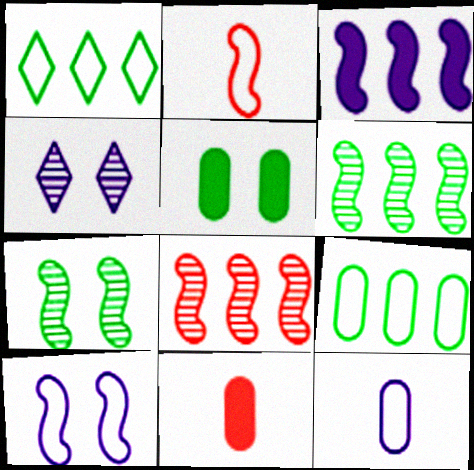[[2, 3, 7], 
[3, 4, 12]]